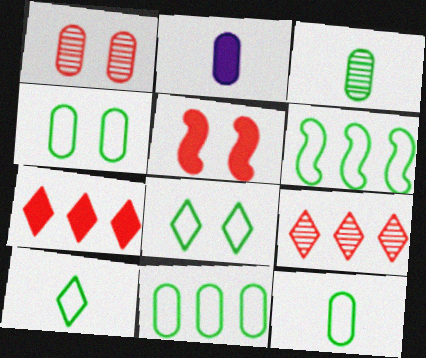[[1, 2, 11], 
[4, 6, 10], 
[4, 11, 12], 
[6, 8, 12]]